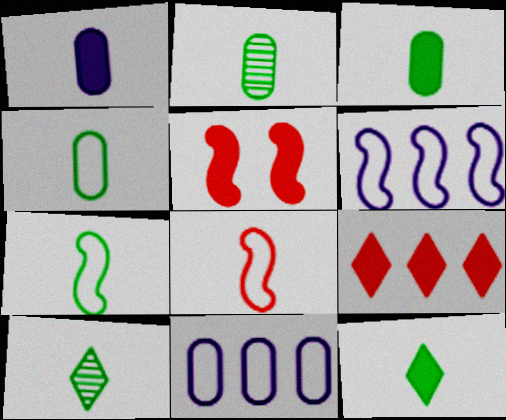[[1, 8, 10], 
[2, 3, 4], 
[2, 7, 12], 
[3, 7, 10], 
[5, 10, 11]]